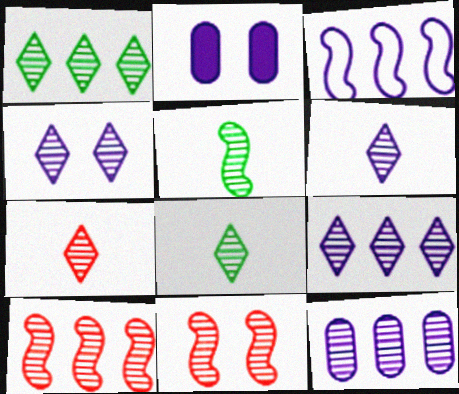[[1, 4, 7], 
[1, 10, 12], 
[2, 3, 6], 
[4, 6, 9], 
[6, 7, 8], 
[8, 11, 12]]